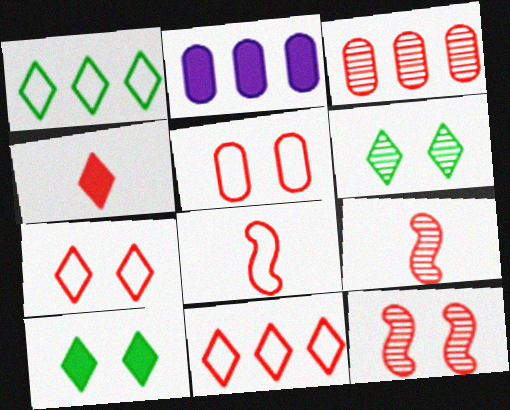[[2, 6, 8], 
[5, 8, 11]]